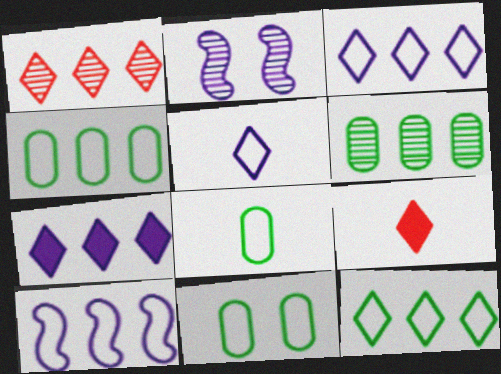[[1, 7, 12], 
[2, 4, 9], 
[4, 8, 11]]